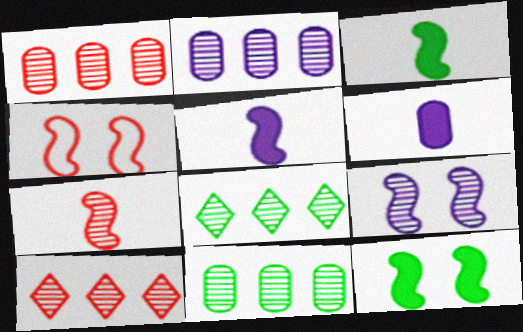[[1, 2, 11], 
[4, 6, 8], 
[4, 9, 12]]